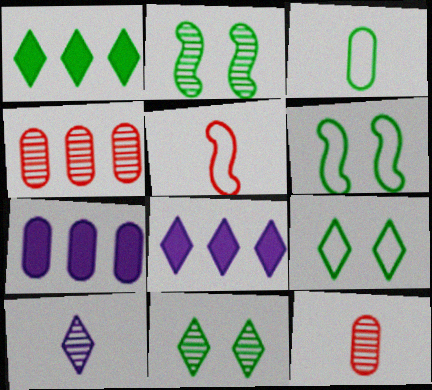[[1, 2, 3], 
[2, 4, 10], 
[5, 7, 11], 
[6, 8, 12]]